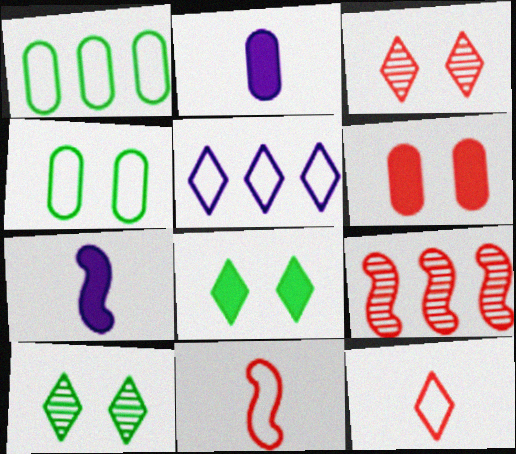[[1, 3, 7], 
[4, 5, 11], 
[6, 9, 12]]